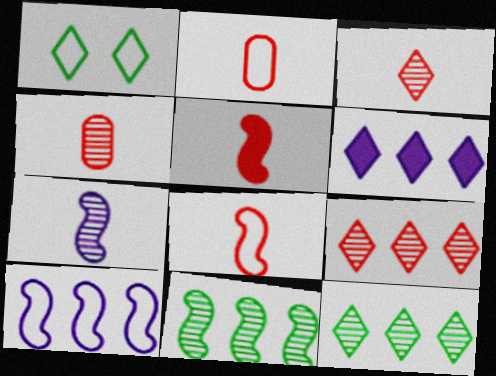[[1, 2, 10], 
[1, 3, 6], 
[2, 3, 5]]